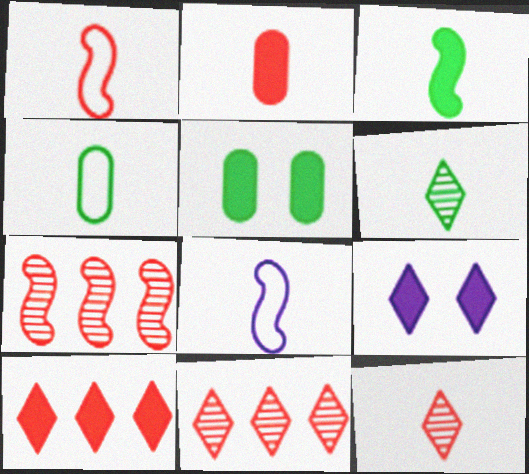[[1, 2, 12], 
[2, 6, 8], 
[3, 4, 6], 
[4, 7, 9], 
[5, 8, 11]]